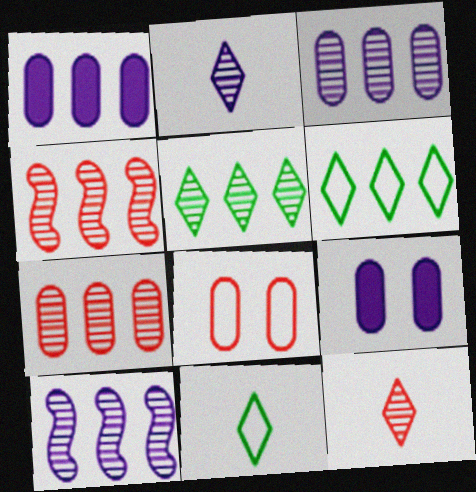[[1, 4, 6], 
[3, 4, 5], 
[4, 9, 11], 
[5, 7, 10]]